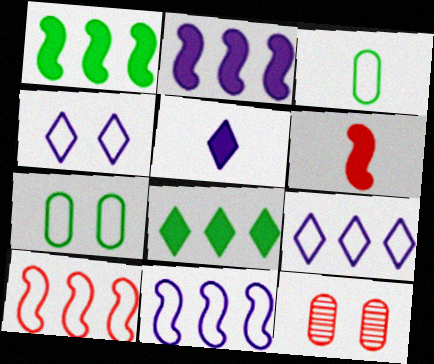[[3, 4, 10]]